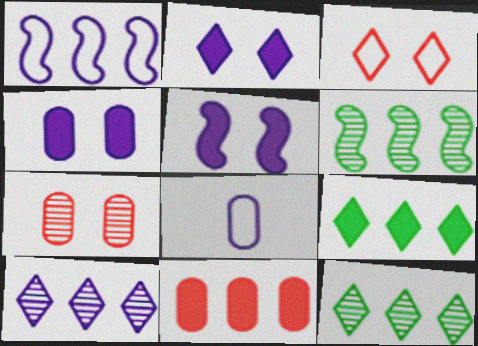[[1, 11, 12], 
[2, 4, 5], 
[5, 8, 10]]